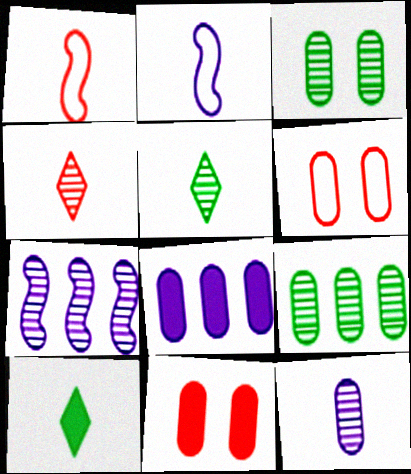[[1, 10, 12], 
[3, 4, 7], 
[6, 7, 10]]